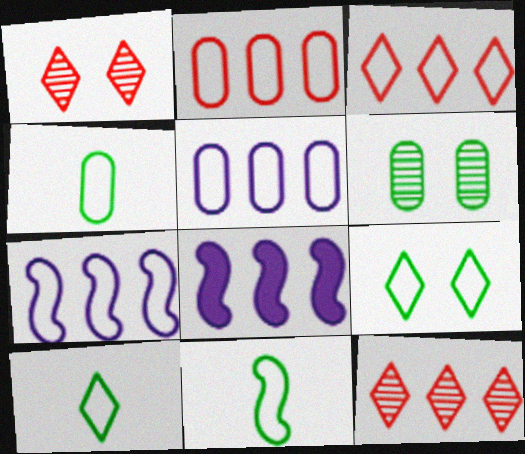[[1, 4, 8], 
[4, 10, 11]]